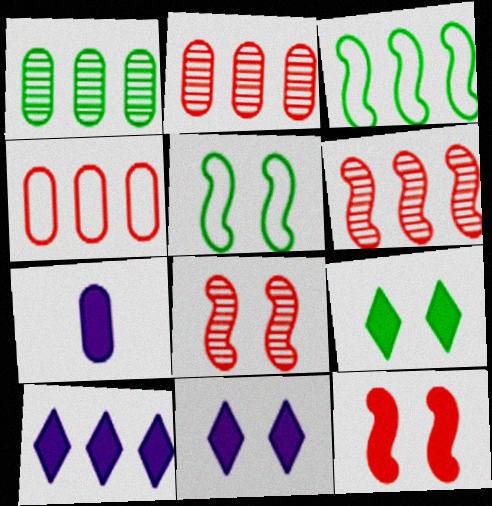[[2, 3, 10]]